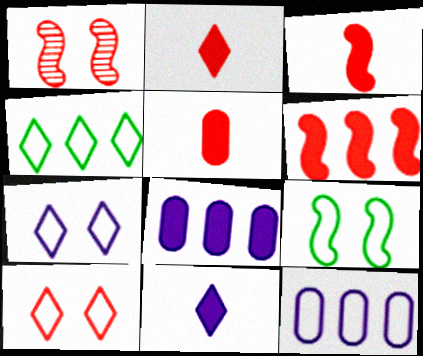[[2, 3, 5]]